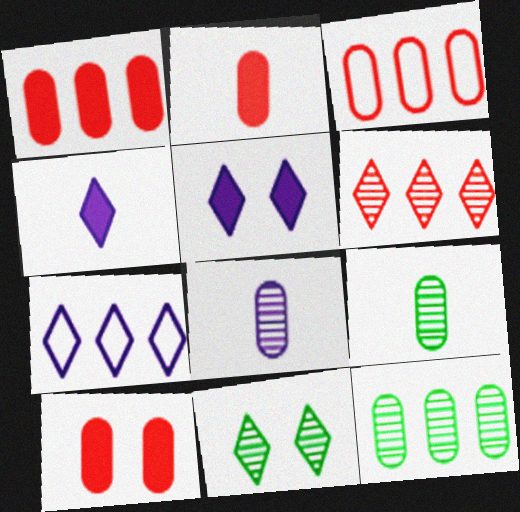[[1, 2, 10]]